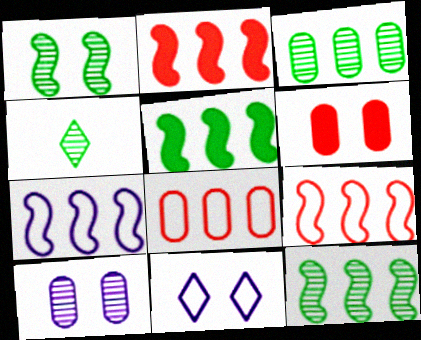[[1, 3, 4], 
[1, 6, 11], 
[2, 7, 12], 
[4, 6, 7]]